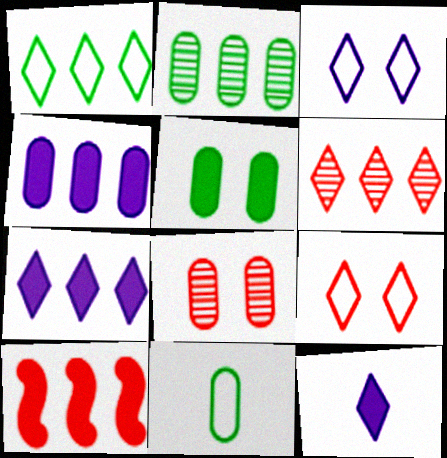[[1, 6, 7], 
[2, 5, 11], 
[4, 8, 11], 
[5, 10, 12]]